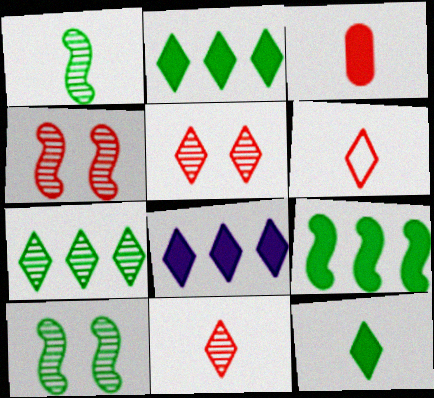[]